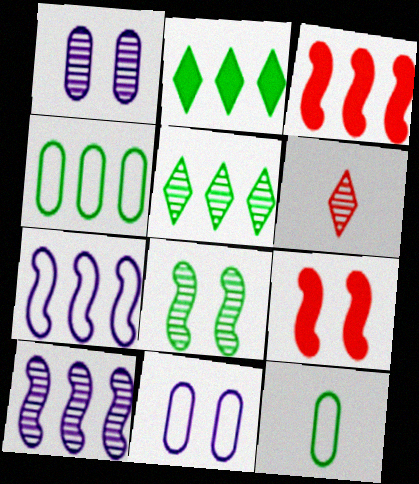[[2, 8, 12]]